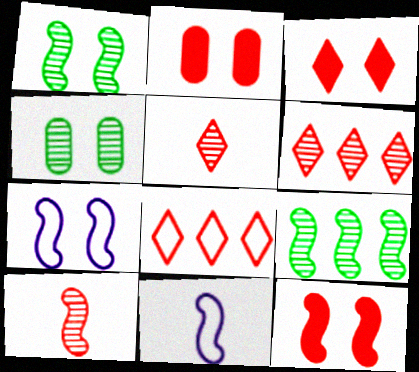[[1, 7, 12], 
[2, 3, 12], 
[2, 8, 10], 
[3, 4, 7], 
[3, 5, 8], 
[9, 11, 12]]